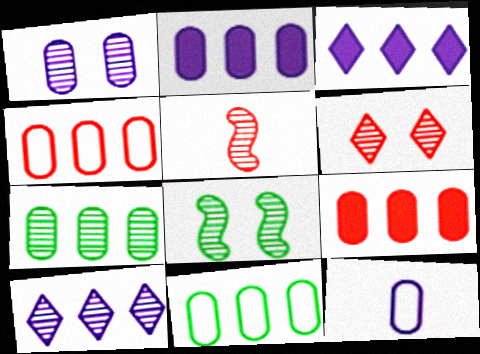[[1, 2, 12], 
[1, 6, 8], 
[2, 4, 7]]